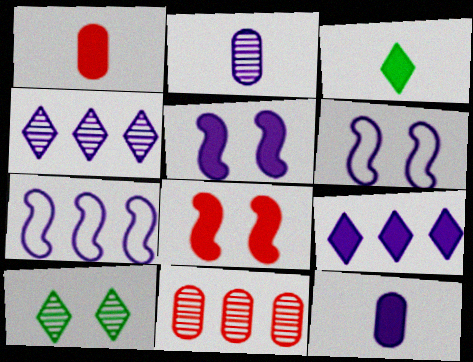[[1, 7, 10], 
[2, 6, 9], 
[3, 6, 11], 
[4, 6, 12], 
[5, 9, 12]]